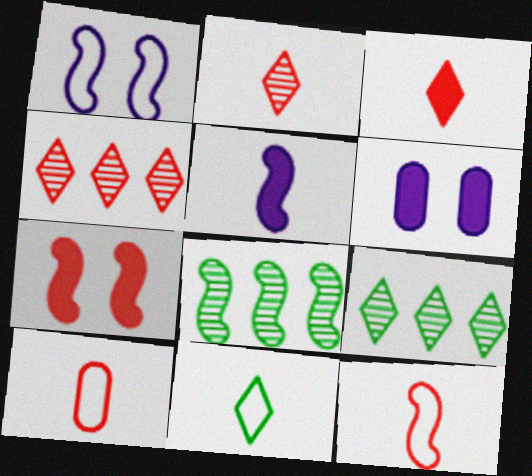[[4, 7, 10], 
[6, 9, 12]]